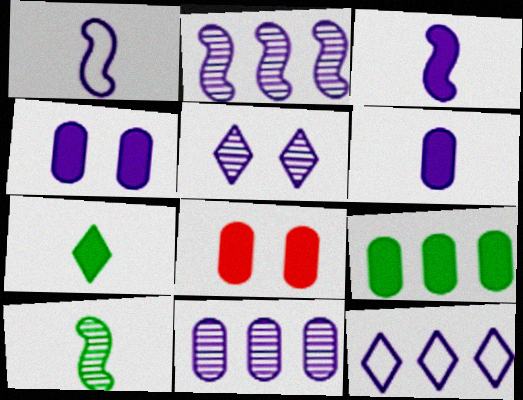[[6, 8, 9], 
[8, 10, 12]]